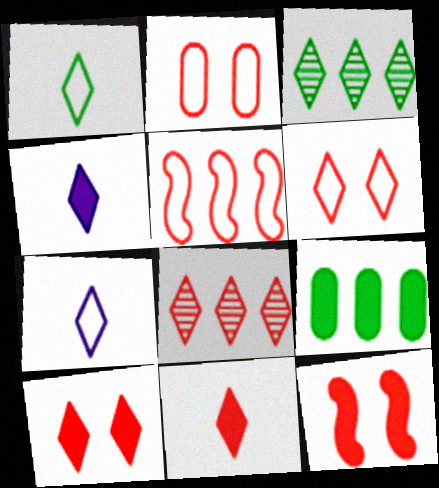[[3, 4, 6], 
[3, 7, 10], 
[4, 9, 12], 
[6, 8, 11]]